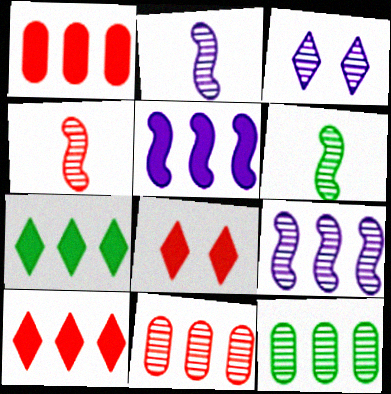[[1, 5, 7], 
[2, 4, 6], 
[3, 4, 12], 
[3, 6, 11]]